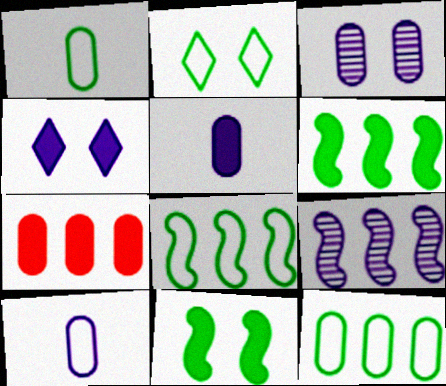[[1, 2, 8], 
[1, 3, 7], 
[4, 9, 10]]